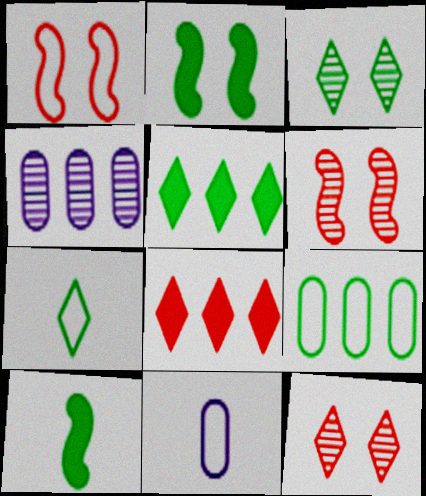[[3, 5, 7], 
[3, 9, 10], 
[5, 6, 11]]